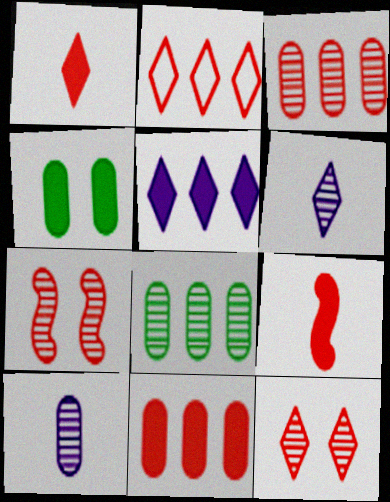[[1, 2, 12], 
[4, 5, 9], 
[6, 7, 8]]